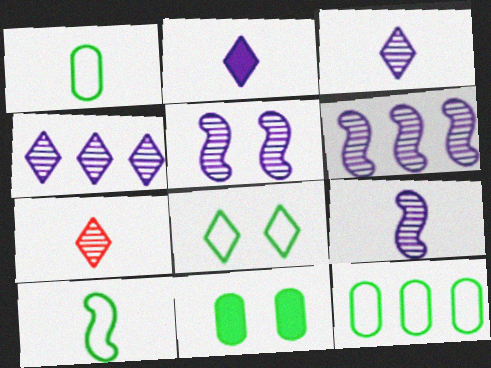[[5, 6, 9], 
[8, 10, 12]]